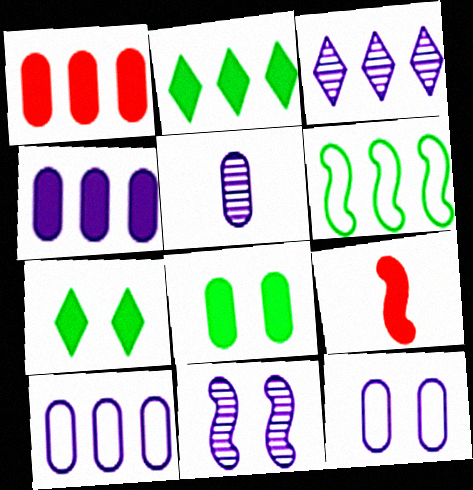[[1, 3, 6], 
[3, 5, 11], 
[4, 5, 12], 
[4, 7, 9], 
[6, 9, 11]]